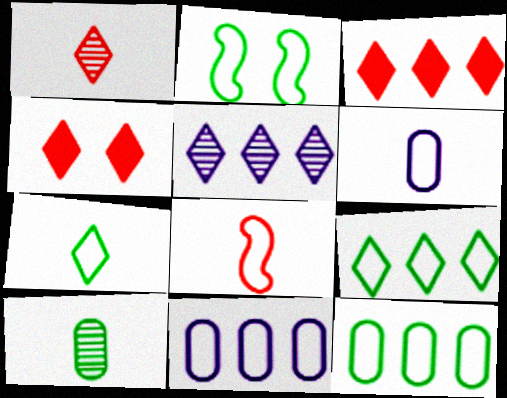[[2, 7, 12], 
[3, 5, 9], 
[4, 5, 7], 
[6, 7, 8]]